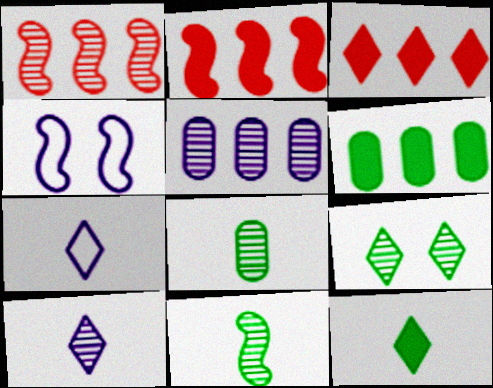[[2, 4, 11], 
[3, 4, 8], 
[3, 7, 9]]